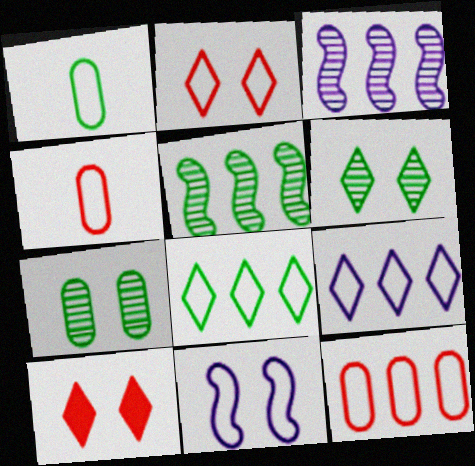[[1, 3, 10], 
[4, 8, 11], 
[7, 10, 11]]